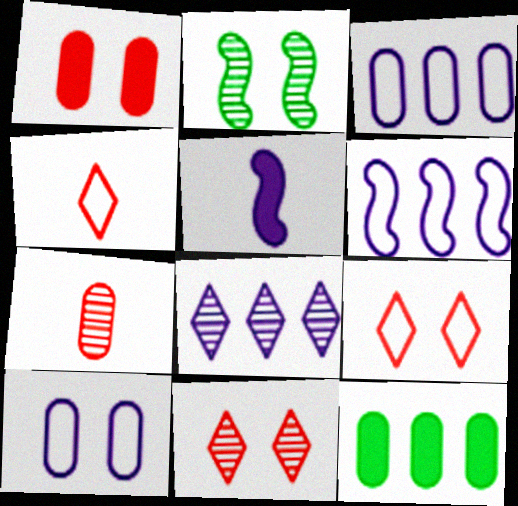[[2, 7, 8], 
[5, 8, 10], 
[7, 10, 12]]